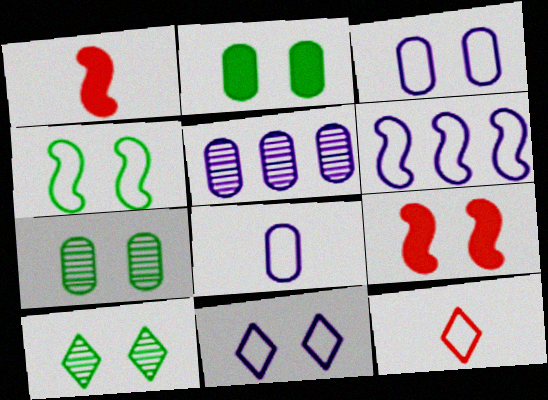[[2, 4, 10], 
[3, 9, 10], 
[6, 8, 11], 
[7, 9, 11]]